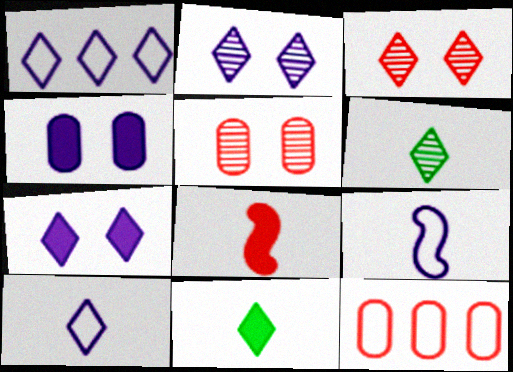[[1, 3, 11], 
[3, 8, 12]]